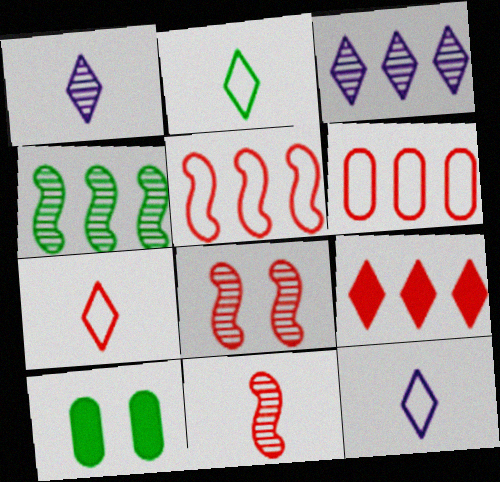[[1, 5, 10], 
[2, 4, 10], 
[2, 7, 12]]